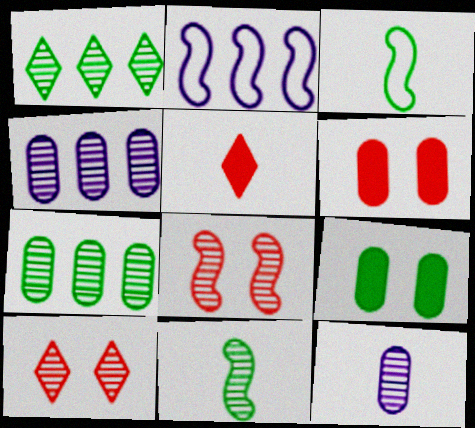[[1, 3, 9], 
[1, 8, 12], 
[3, 5, 12], 
[4, 10, 11]]